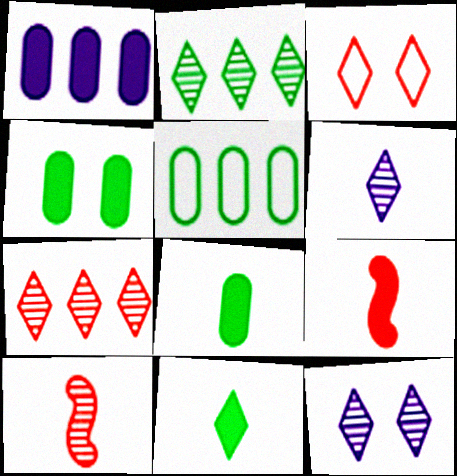[[5, 9, 12]]